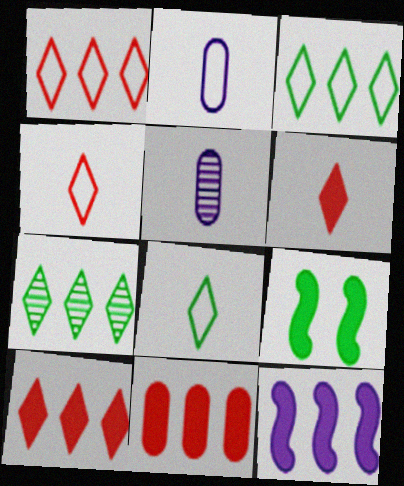[[1, 5, 9]]